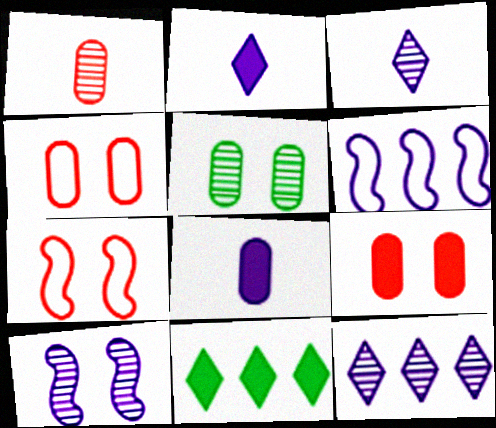[]